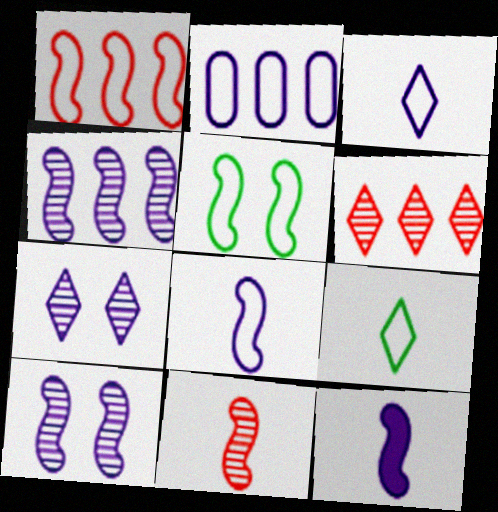[[1, 5, 8], 
[2, 7, 12]]